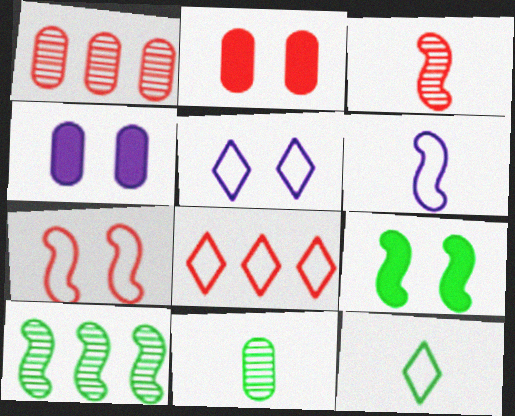[[2, 3, 8], 
[5, 8, 12]]